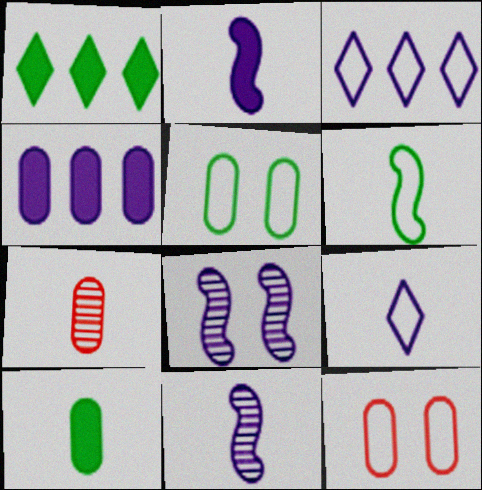[[1, 11, 12], 
[3, 6, 12], 
[4, 5, 7], 
[4, 8, 9]]